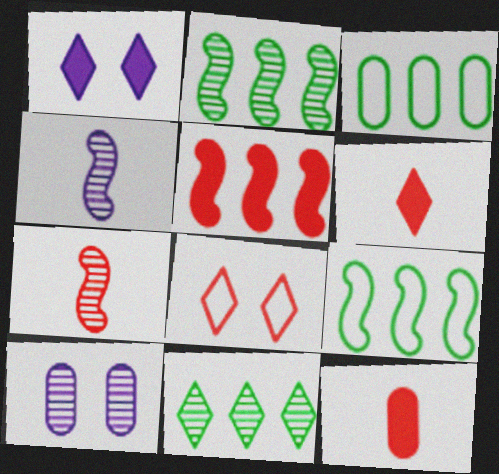[[1, 3, 7], 
[3, 10, 12], 
[6, 9, 10], 
[7, 10, 11]]